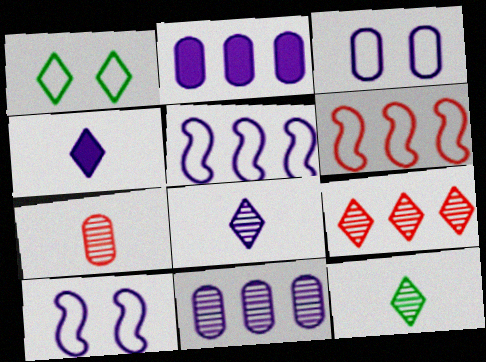[[1, 4, 9], 
[2, 8, 10], 
[4, 10, 11]]